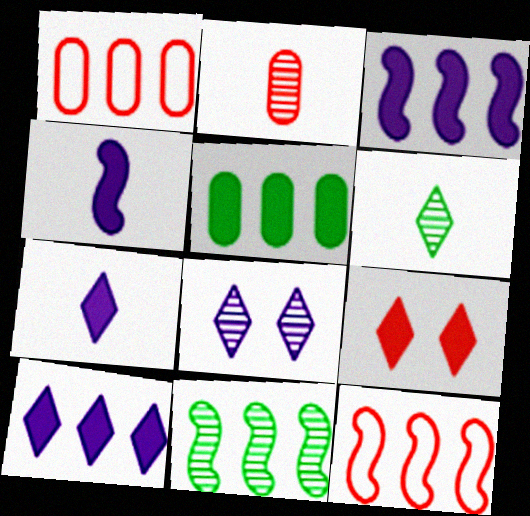[[1, 10, 11], 
[2, 8, 11], 
[2, 9, 12], 
[3, 11, 12], 
[4, 5, 9]]